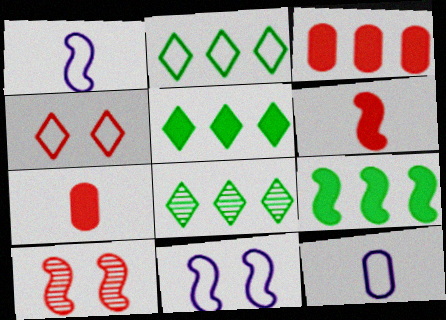[[1, 9, 10], 
[2, 5, 8], 
[5, 10, 12], 
[7, 8, 11]]